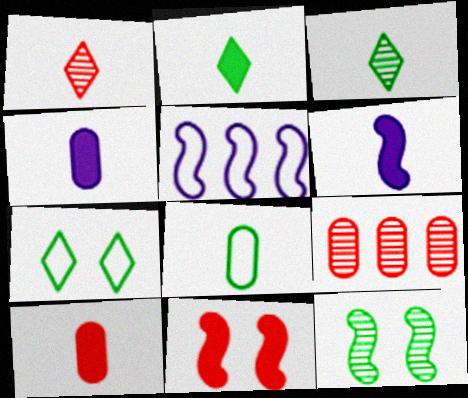[[1, 6, 8], 
[2, 6, 10], 
[6, 7, 9]]